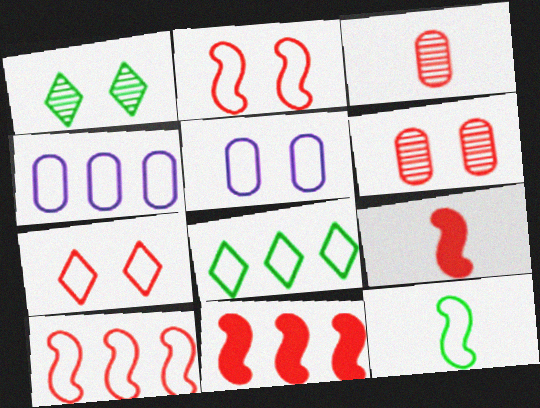[[1, 4, 9], 
[3, 7, 11], 
[4, 7, 12], 
[4, 8, 10]]